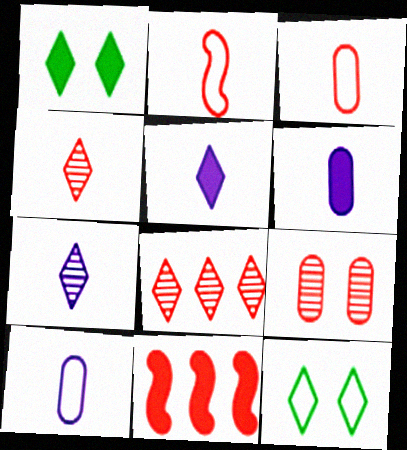[[1, 6, 11], 
[5, 8, 12]]